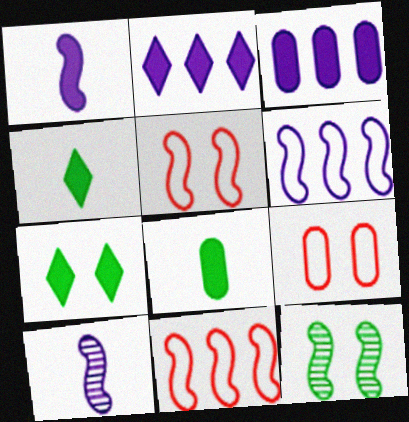[[1, 11, 12]]